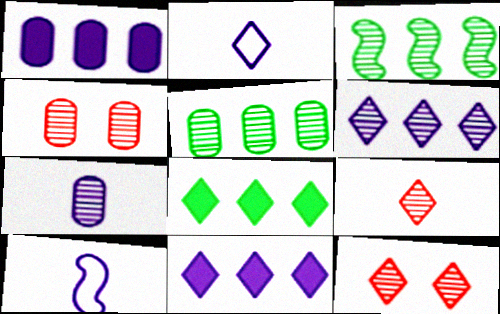[[2, 8, 12], 
[3, 7, 12], 
[4, 5, 7], 
[4, 8, 10]]